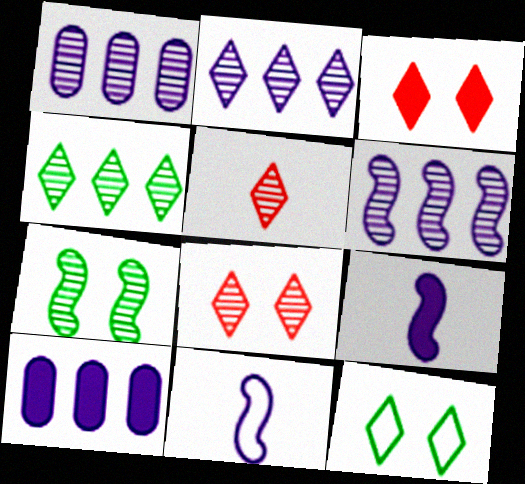[[1, 2, 6], 
[1, 5, 7]]